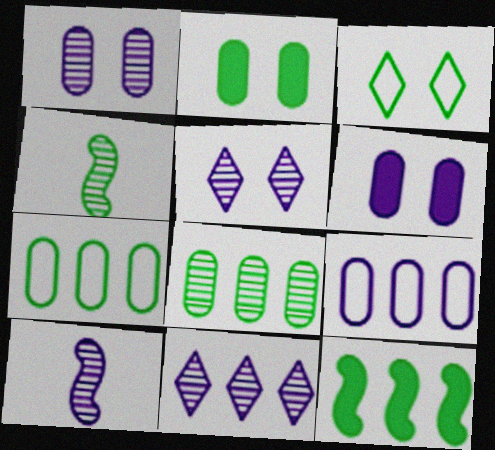[[1, 10, 11]]